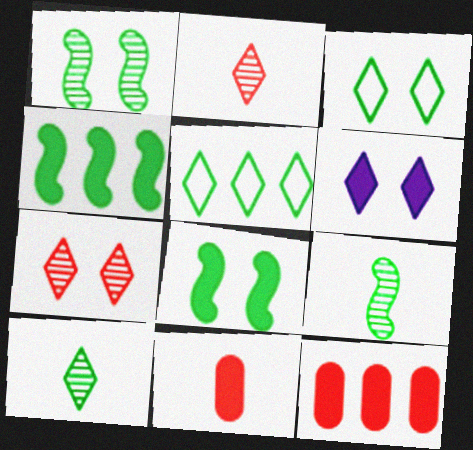[[2, 5, 6], 
[3, 6, 7], 
[4, 6, 11]]